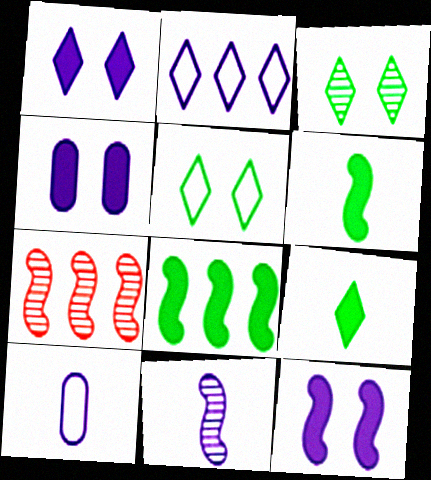[[1, 4, 12], 
[2, 4, 11]]